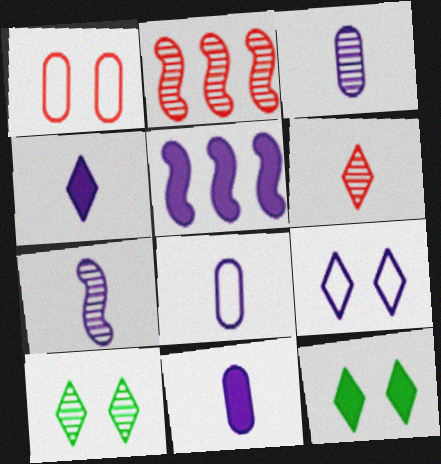[[2, 3, 10], 
[2, 8, 12], 
[3, 5, 9], 
[3, 8, 11], 
[4, 7, 8]]